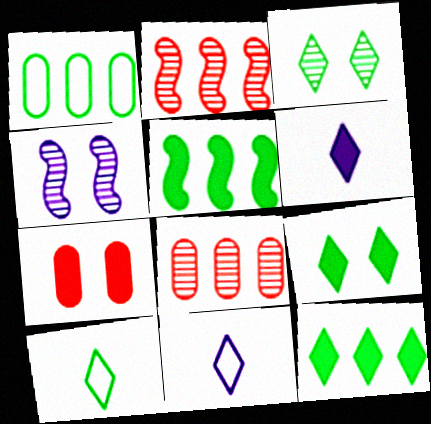[[3, 10, 12], 
[5, 6, 7]]